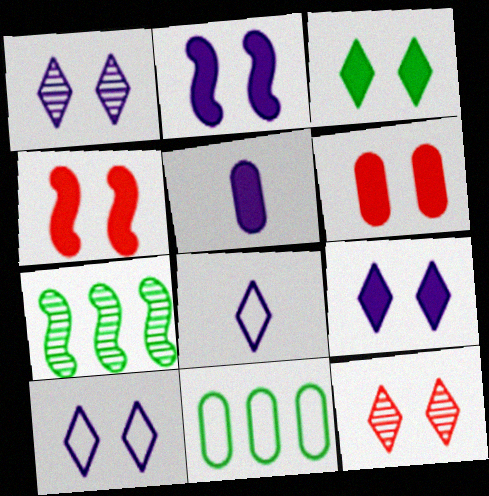[[1, 9, 10], 
[2, 3, 6], 
[3, 10, 12], 
[6, 7, 8]]